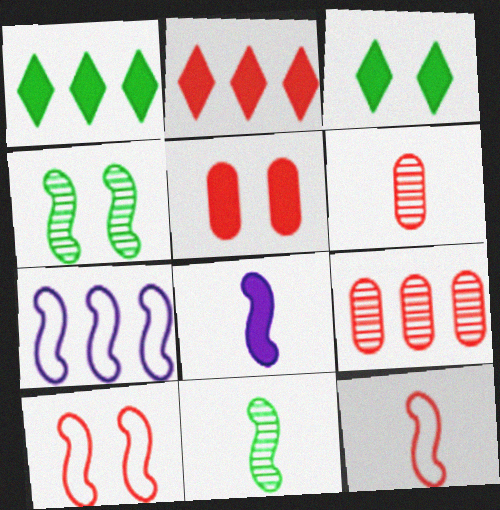[[1, 5, 8], 
[1, 7, 9], 
[2, 6, 10], 
[3, 6, 7], 
[8, 11, 12]]